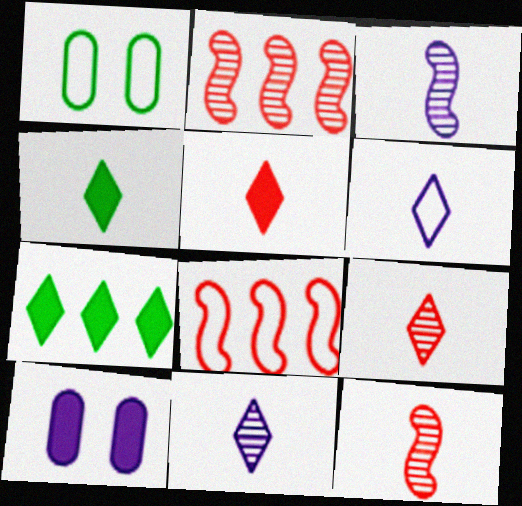[[1, 6, 8], 
[4, 6, 9]]